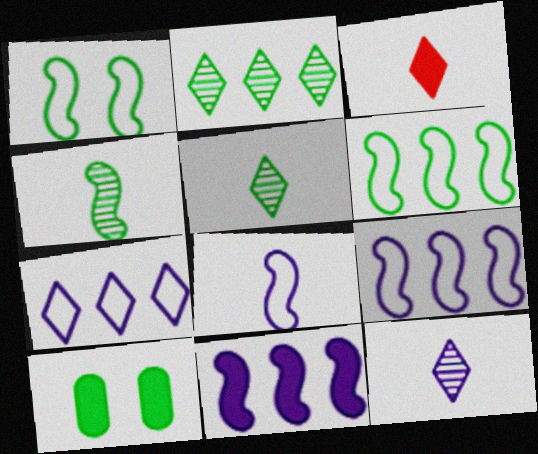[[3, 10, 11], 
[5, 6, 10]]